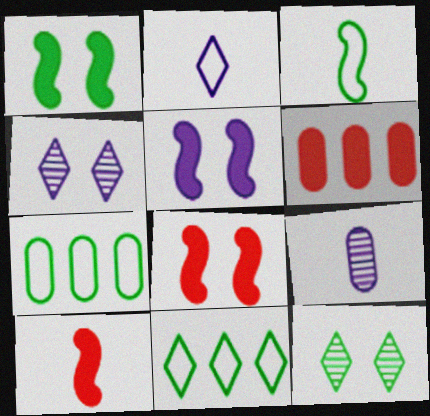[[1, 5, 8], 
[3, 4, 6], 
[4, 7, 10], 
[8, 9, 11]]